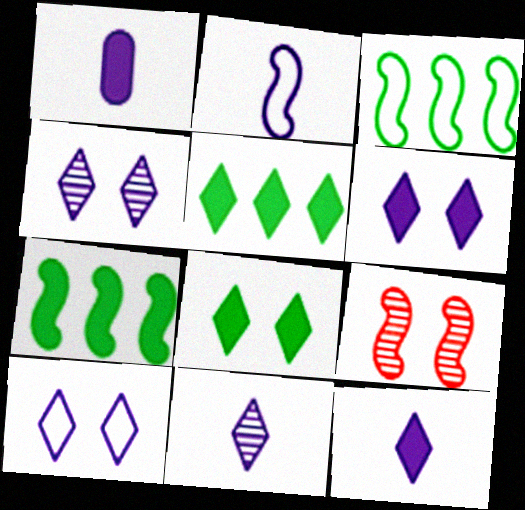[[1, 2, 11], 
[2, 7, 9], 
[4, 6, 10]]